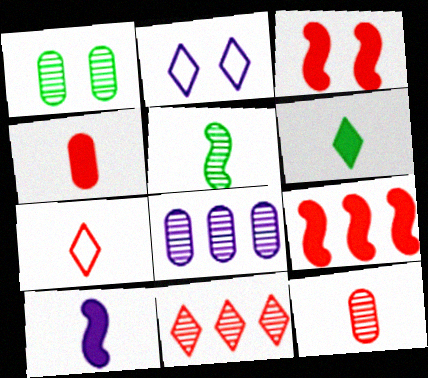[[1, 2, 3], 
[1, 8, 12], 
[2, 6, 11], 
[2, 8, 10], 
[4, 6, 10]]